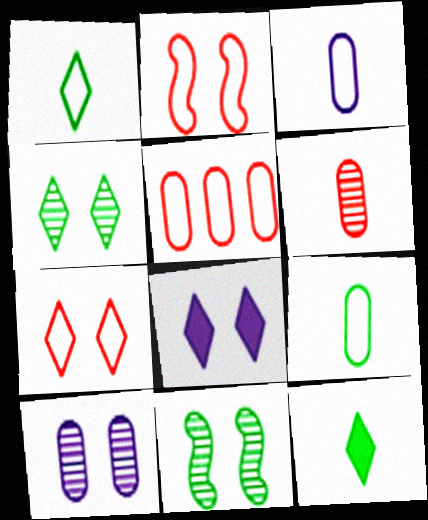[[4, 7, 8]]